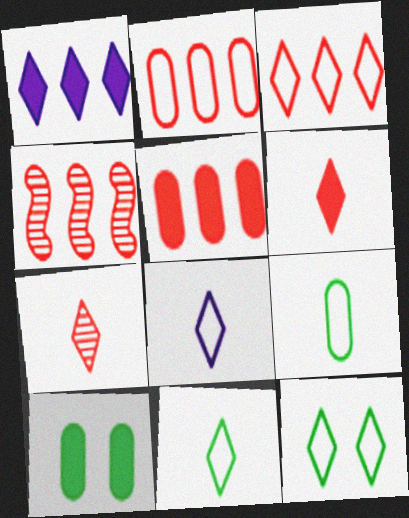[[1, 7, 12], 
[3, 4, 5], 
[3, 8, 12], 
[4, 8, 10]]